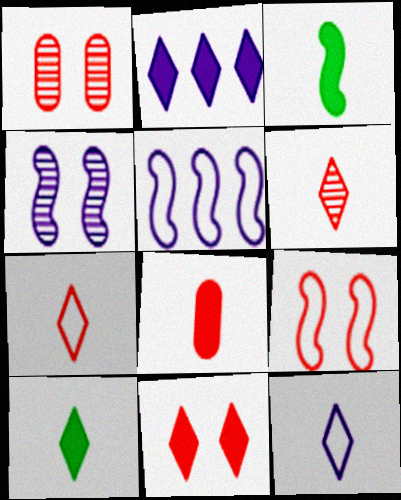[[1, 5, 10], 
[1, 9, 11], 
[2, 10, 11], 
[6, 10, 12]]